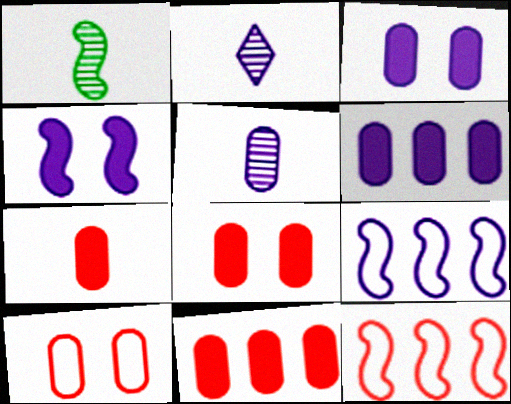[[1, 4, 12], 
[2, 3, 9], 
[7, 8, 11]]